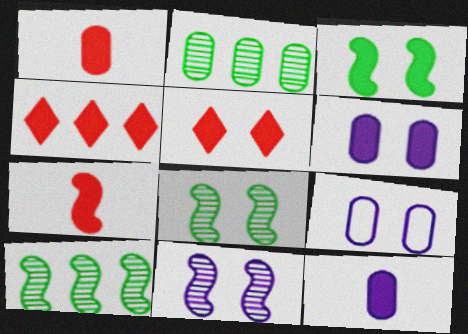[[1, 2, 9], 
[3, 4, 12], 
[3, 5, 6], 
[5, 8, 9]]